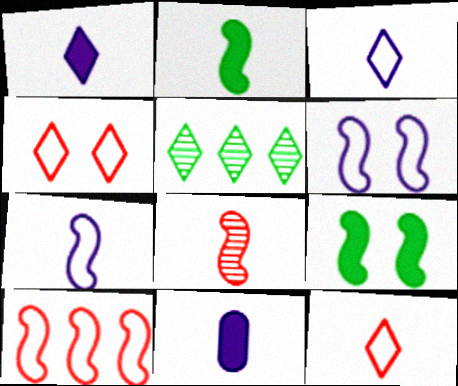[[1, 4, 5], 
[2, 7, 8]]